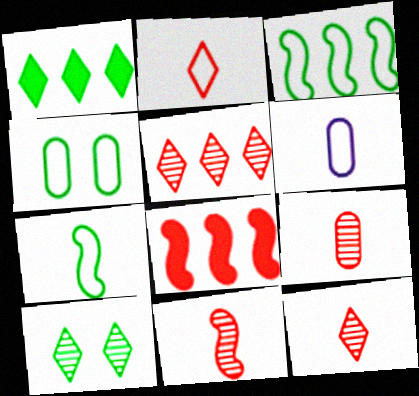[[2, 6, 7], 
[6, 8, 10], 
[9, 11, 12]]